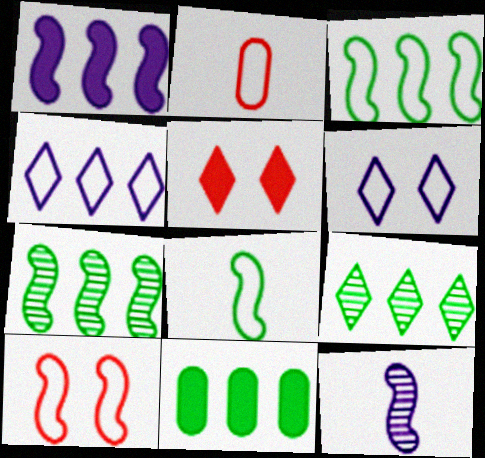[[2, 3, 6], 
[3, 9, 11]]